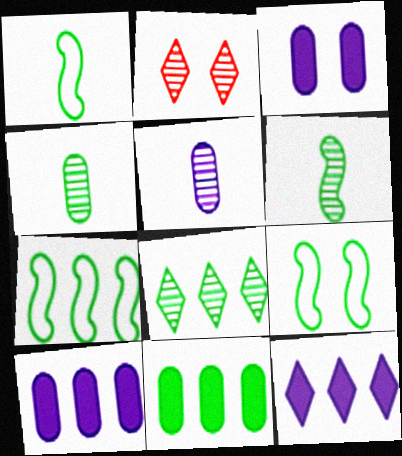[[1, 2, 10], 
[1, 7, 9], 
[2, 3, 9], 
[7, 8, 11]]